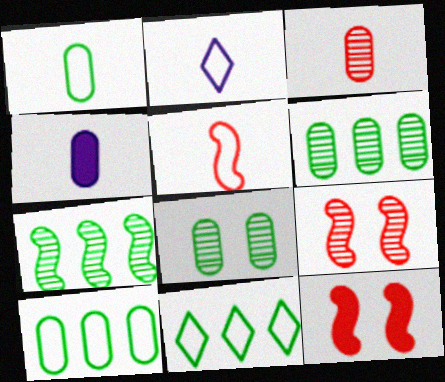[[1, 2, 5], 
[1, 3, 4], 
[2, 6, 12], 
[4, 9, 11]]